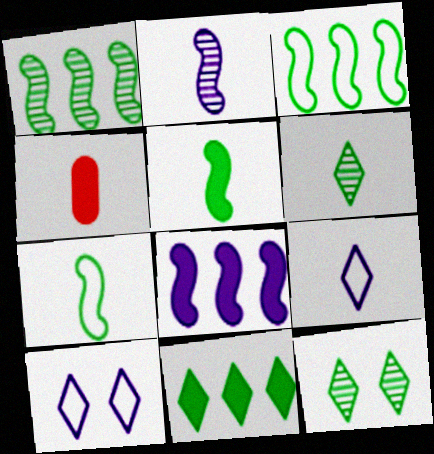[[1, 4, 10]]